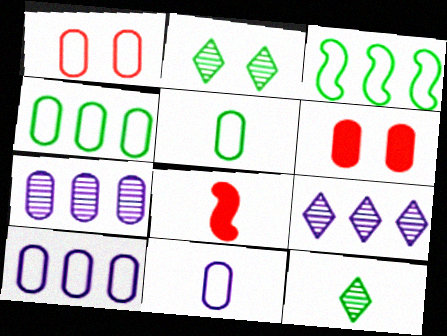[[1, 4, 11], 
[1, 5, 10], 
[2, 8, 10], 
[5, 6, 7], 
[8, 11, 12]]